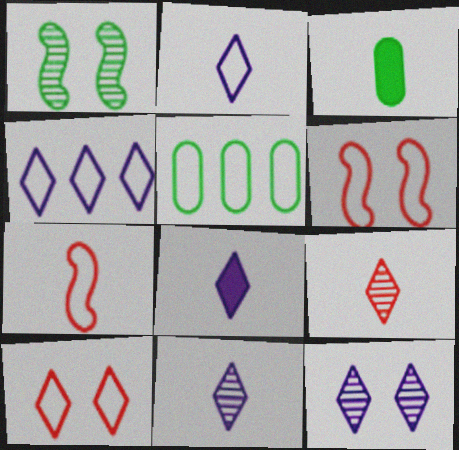[[2, 5, 6], 
[2, 8, 11], 
[3, 7, 11], 
[4, 8, 12]]